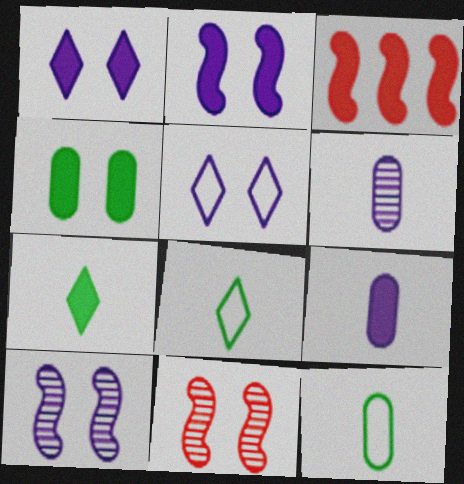[[4, 5, 11]]